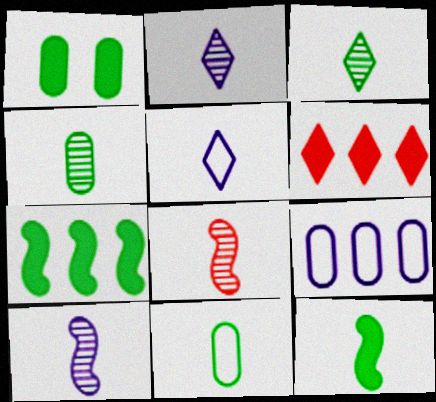[[2, 4, 8], 
[3, 11, 12]]